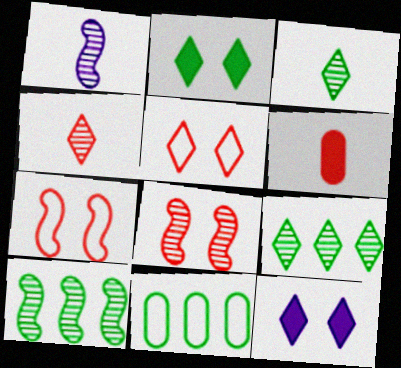[[1, 8, 10]]